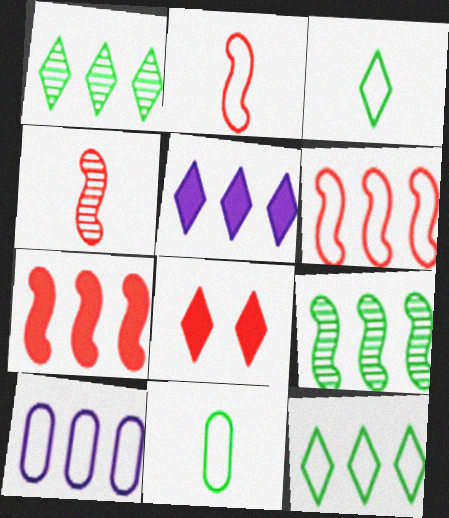[[1, 7, 10], 
[6, 10, 12]]